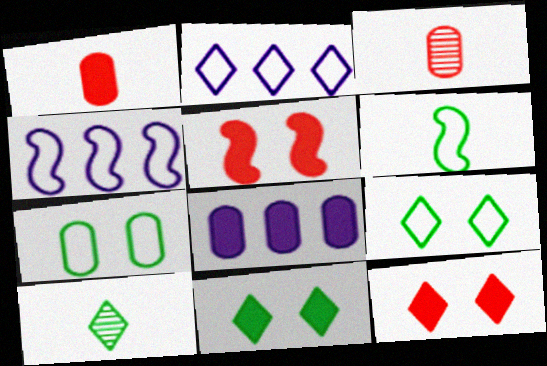[[2, 10, 12], 
[3, 4, 11], 
[3, 7, 8]]